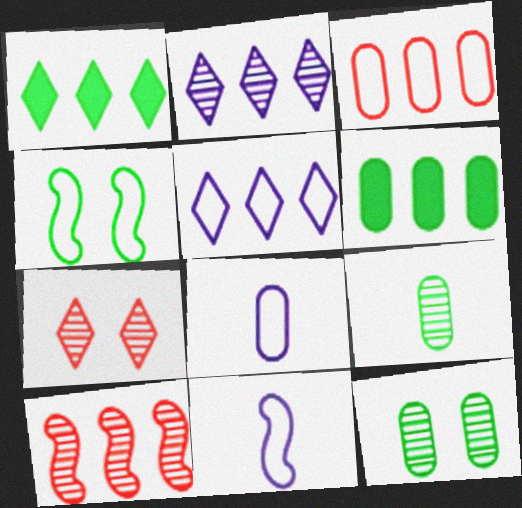[[1, 4, 9], 
[5, 6, 10], 
[6, 7, 11]]